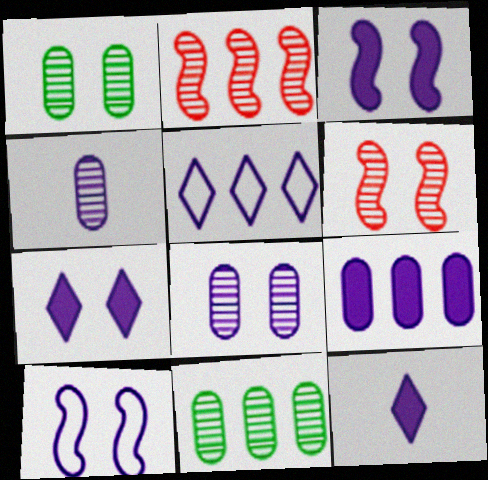[[3, 4, 5], 
[3, 9, 12], 
[7, 8, 10]]